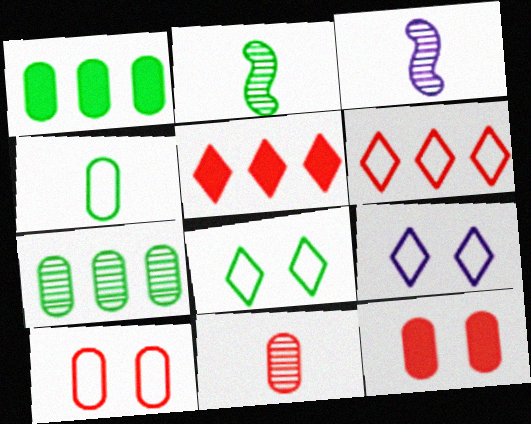[[1, 2, 8]]